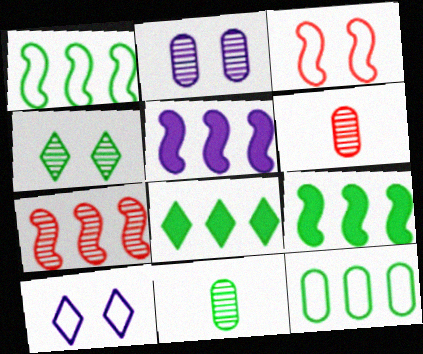[[1, 5, 7], 
[6, 9, 10]]